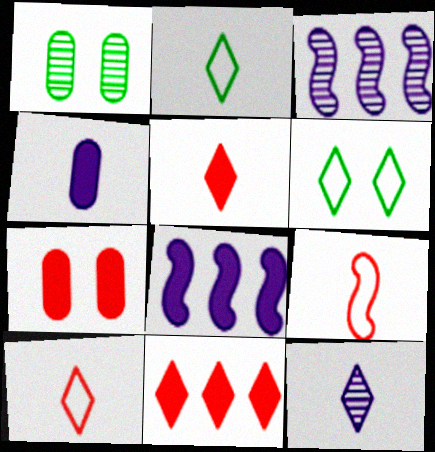[[1, 8, 10], 
[2, 3, 7], 
[2, 5, 12], 
[6, 11, 12]]